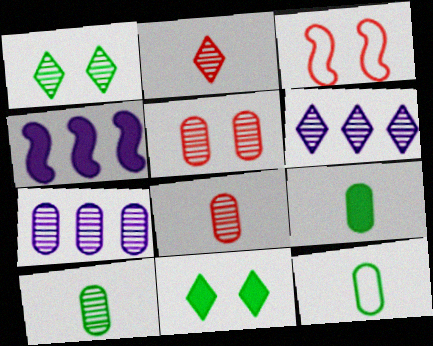[[1, 2, 6], 
[3, 6, 9], 
[5, 7, 10], 
[9, 10, 12]]